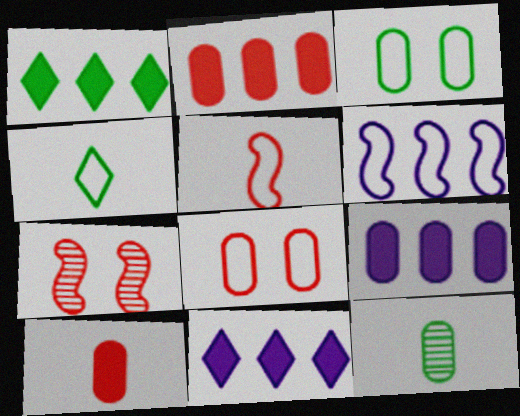[[4, 6, 8], 
[4, 7, 9], 
[8, 9, 12]]